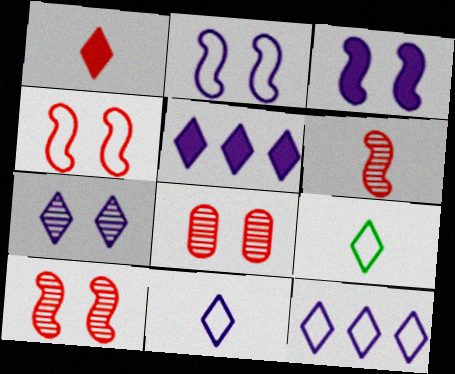[[5, 7, 11]]